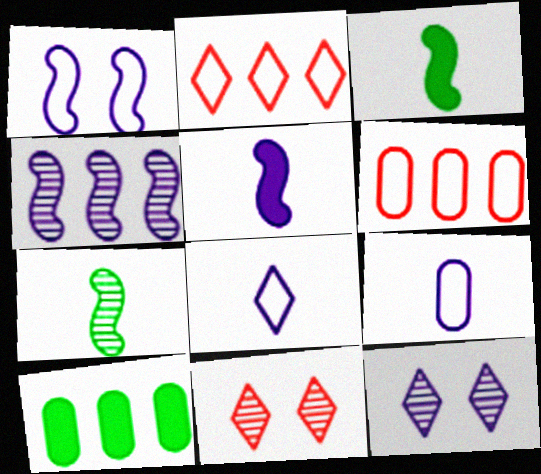[[1, 4, 5], 
[2, 4, 10], 
[3, 6, 12]]